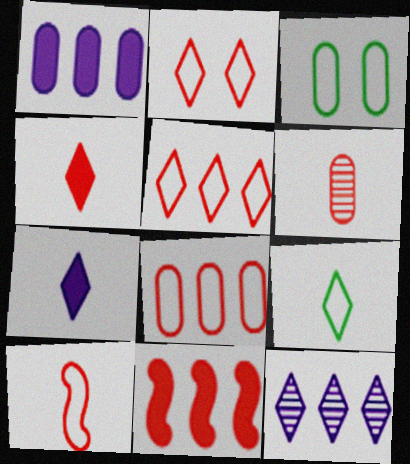[[1, 3, 6], 
[2, 6, 11], 
[2, 8, 10], 
[4, 6, 10]]